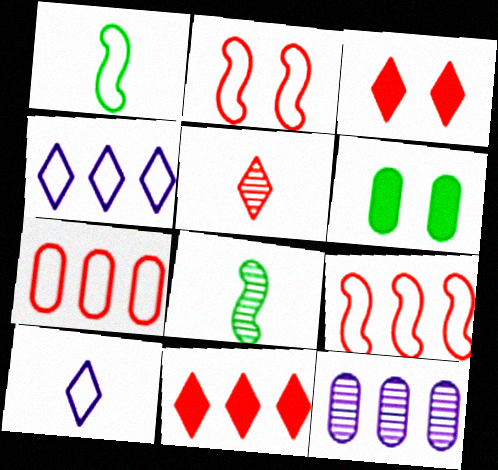[[1, 3, 12]]